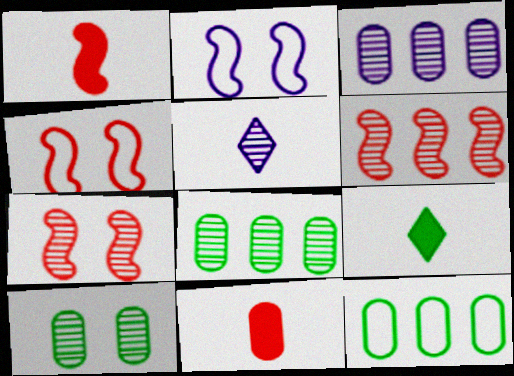[[1, 4, 6], 
[3, 4, 9], 
[5, 6, 10], 
[5, 7, 8]]